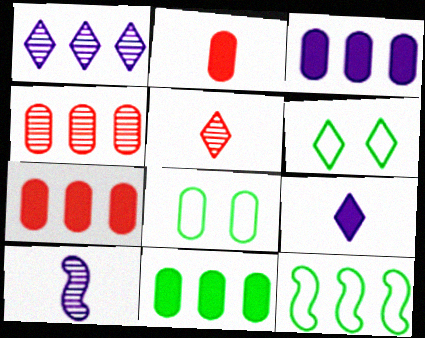[[1, 7, 12], 
[3, 7, 11], 
[6, 7, 10]]